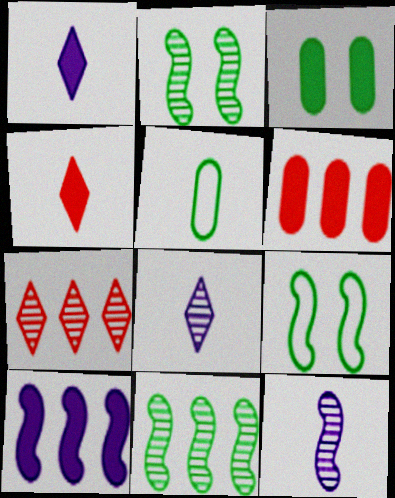[[3, 4, 10], 
[4, 5, 12], 
[6, 8, 9]]